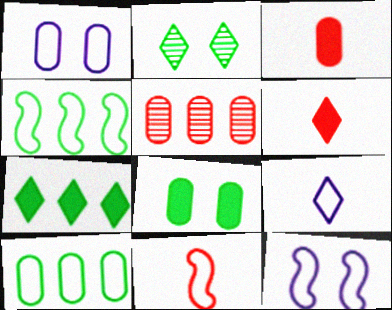[[4, 11, 12]]